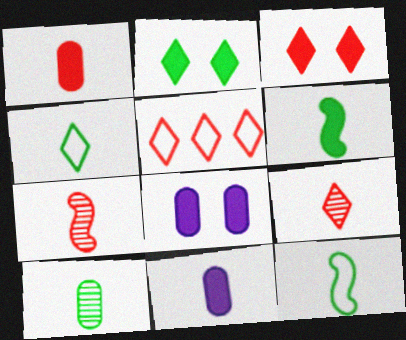[[3, 5, 9], 
[4, 6, 10], 
[4, 7, 11], 
[9, 11, 12]]